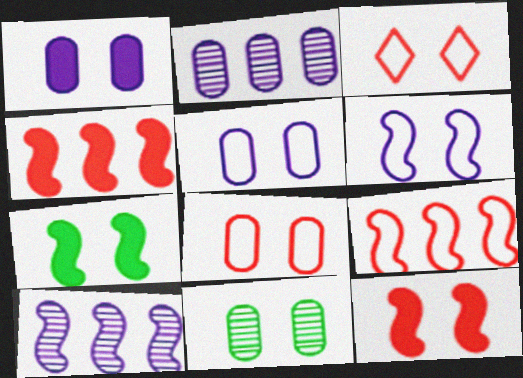[[1, 8, 11]]